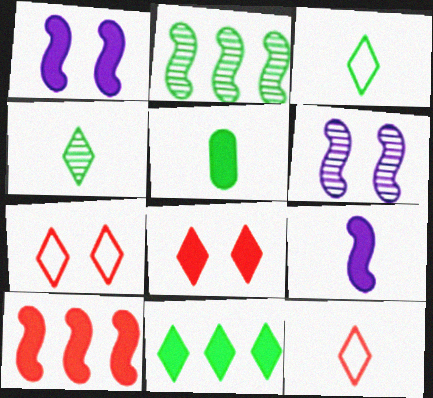[]